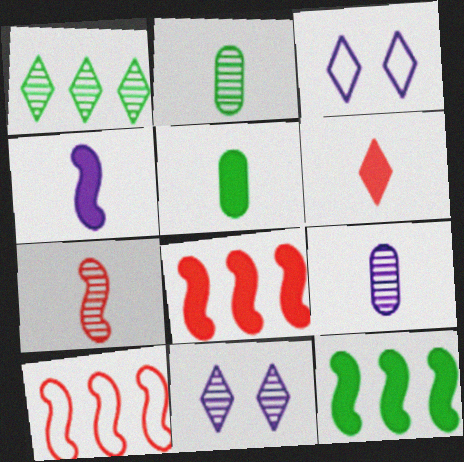[[1, 3, 6], 
[2, 3, 8], 
[4, 5, 6], 
[5, 10, 11]]